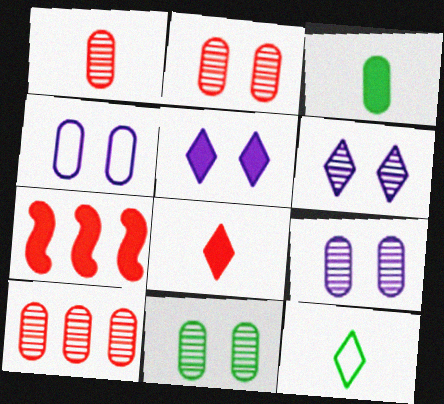[[1, 2, 10], 
[2, 9, 11], 
[3, 4, 10], 
[3, 5, 7], 
[7, 9, 12]]